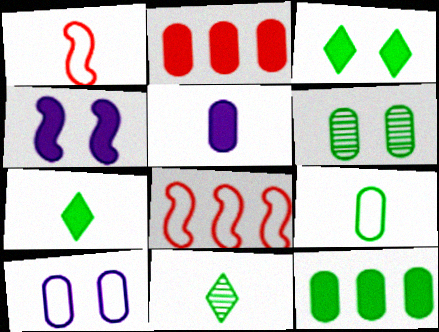[[1, 5, 11], 
[2, 4, 7], 
[6, 9, 12]]